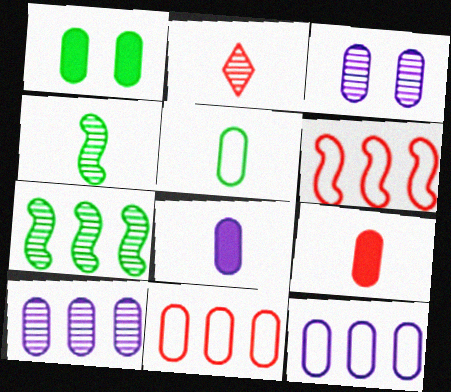[[2, 3, 7], 
[3, 8, 12]]